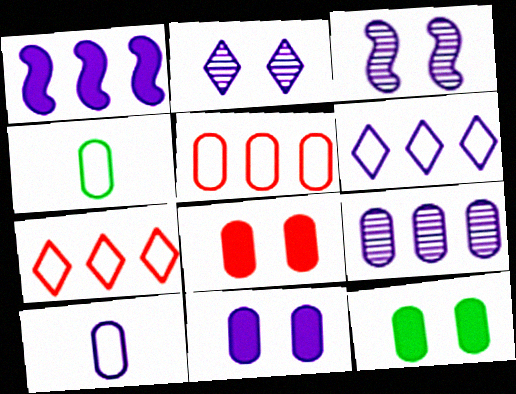[[1, 2, 10], 
[1, 6, 9], 
[4, 8, 9], 
[8, 11, 12], 
[9, 10, 11]]